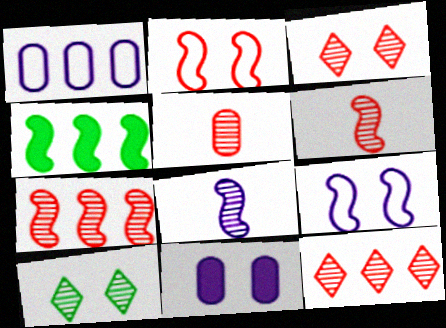[[1, 4, 12], 
[2, 4, 8], 
[2, 10, 11], 
[3, 5, 7], 
[4, 6, 9]]